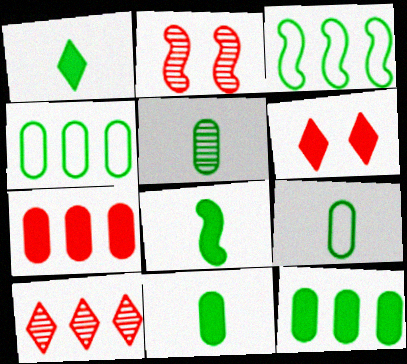[[1, 8, 11], 
[5, 9, 11]]